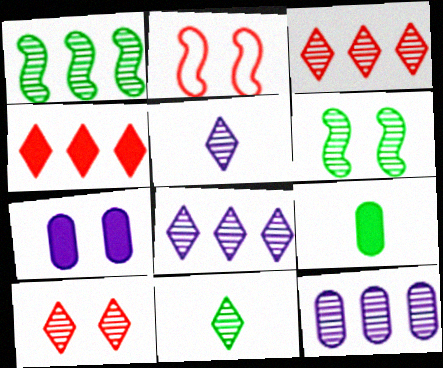[[1, 3, 12], 
[2, 8, 9], 
[8, 10, 11]]